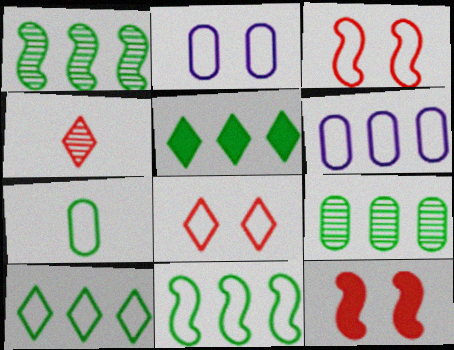[[5, 9, 11]]